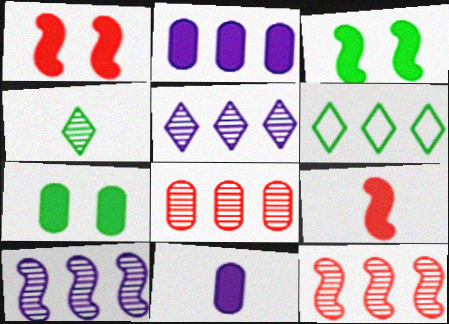[[2, 6, 12]]